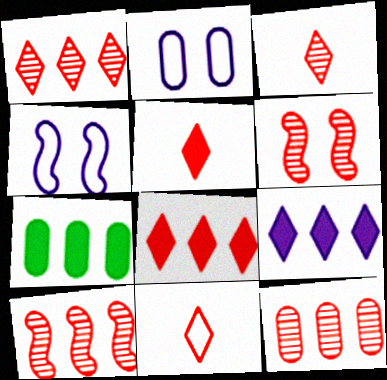[[1, 10, 12], 
[3, 4, 7], 
[3, 5, 11], 
[3, 6, 12]]